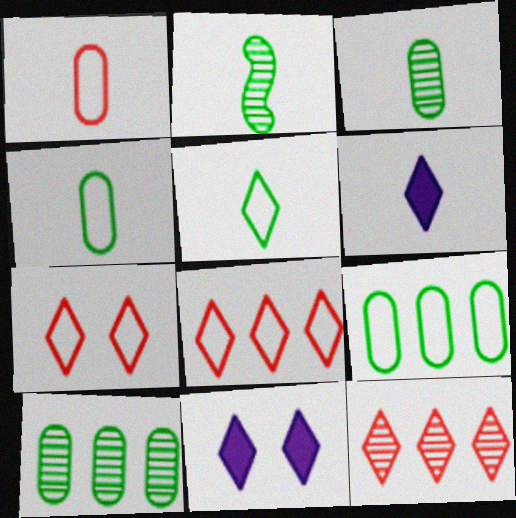[[1, 2, 6], 
[5, 11, 12]]